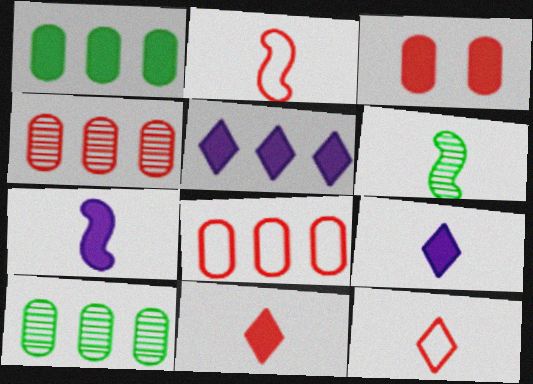[[2, 6, 7]]